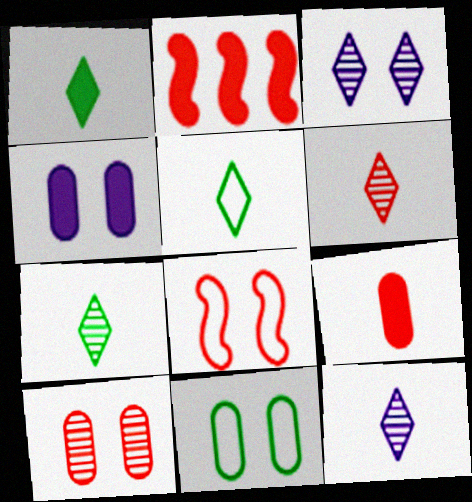[[1, 2, 4], 
[1, 5, 7], 
[2, 11, 12], 
[4, 10, 11], 
[6, 7, 12]]